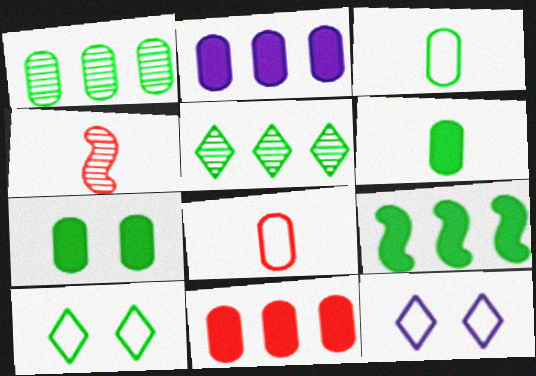[[1, 3, 7], 
[2, 4, 10]]